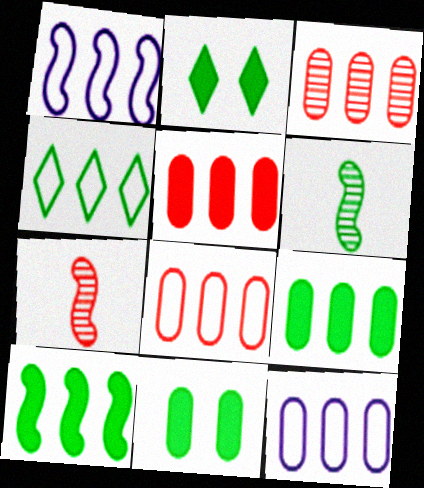[[1, 4, 8], 
[2, 7, 12], 
[3, 5, 8], 
[3, 9, 12], 
[4, 6, 11]]